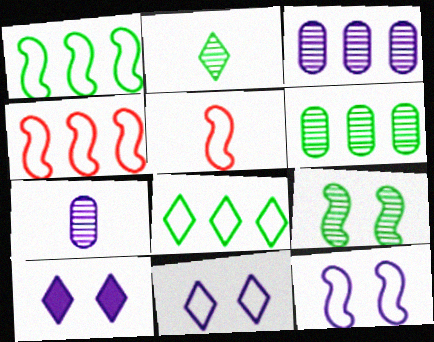[[1, 5, 12], 
[2, 6, 9], 
[5, 6, 10]]